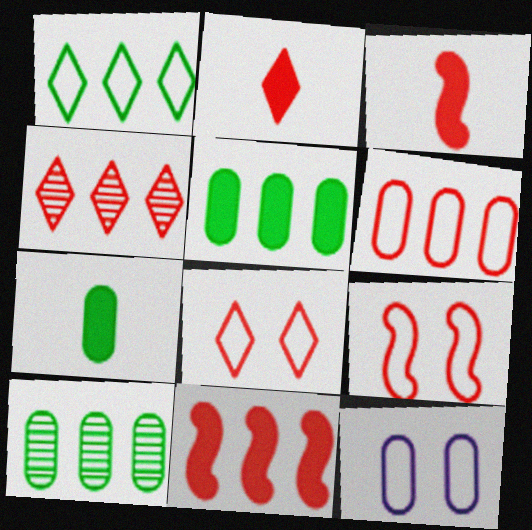[[2, 4, 8], 
[4, 6, 11]]